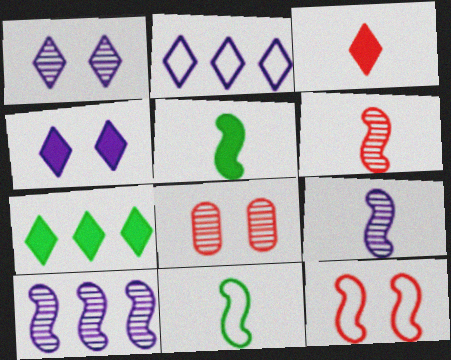[[2, 5, 8], 
[3, 4, 7], 
[5, 10, 12]]